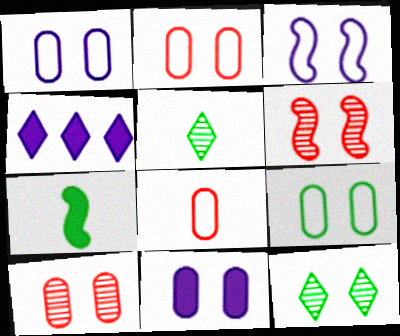[[1, 2, 9], 
[9, 10, 11]]